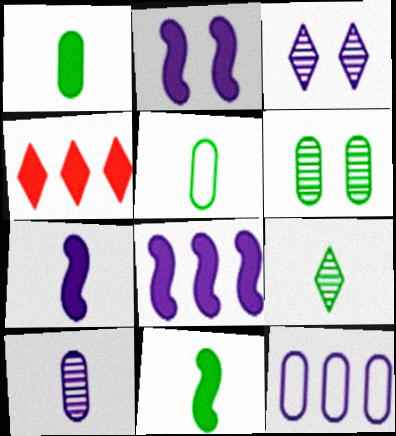[[1, 2, 4], 
[2, 7, 8], 
[3, 7, 12], 
[5, 9, 11]]